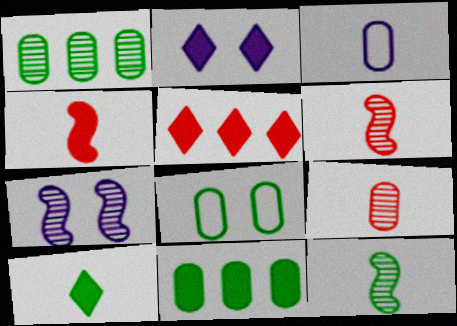[[2, 4, 11], 
[2, 5, 10], 
[3, 6, 10]]